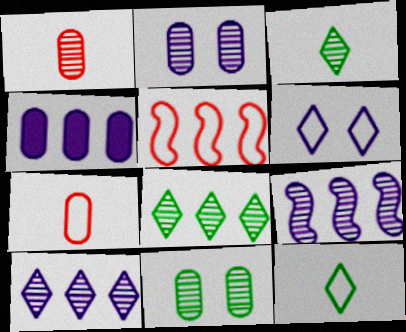[[4, 5, 8], 
[4, 7, 11]]